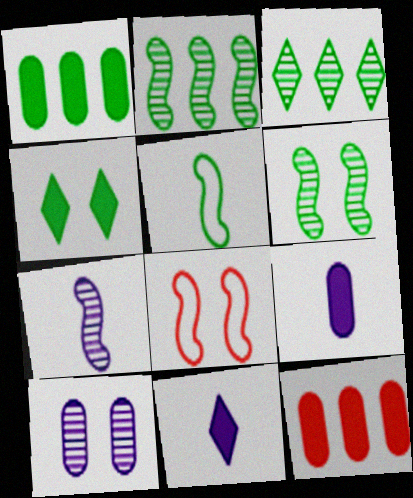[[3, 8, 9], 
[4, 8, 10]]